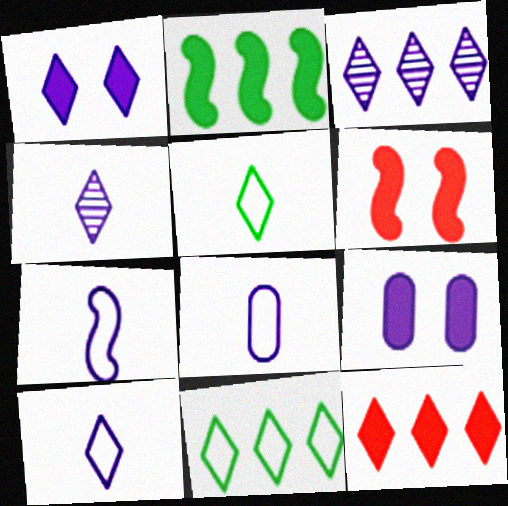[[1, 3, 10], 
[3, 7, 9], 
[3, 11, 12], 
[7, 8, 10]]